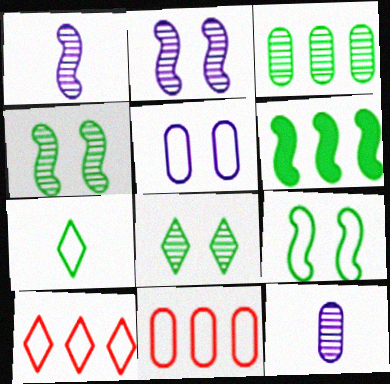[]